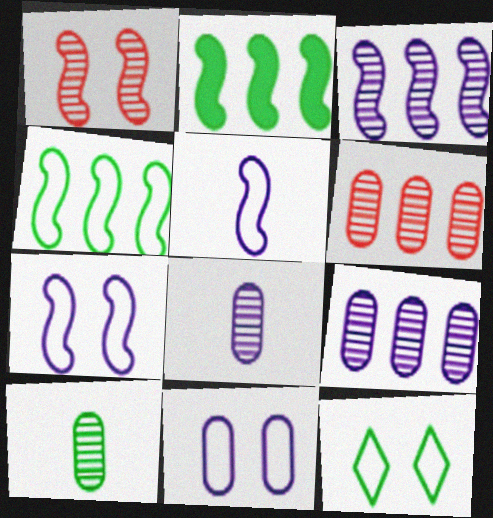[[1, 2, 5], 
[2, 10, 12]]